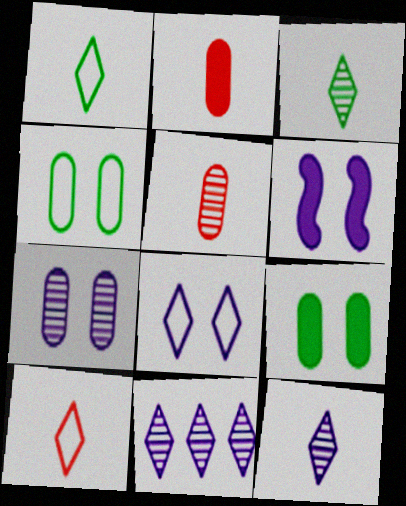[[6, 7, 8]]